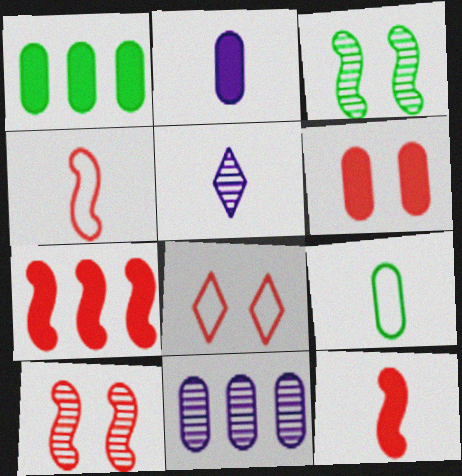[[1, 2, 6], 
[4, 7, 10], 
[5, 9, 12], 
[6, 8, 10], 
[6, 9, 11]]